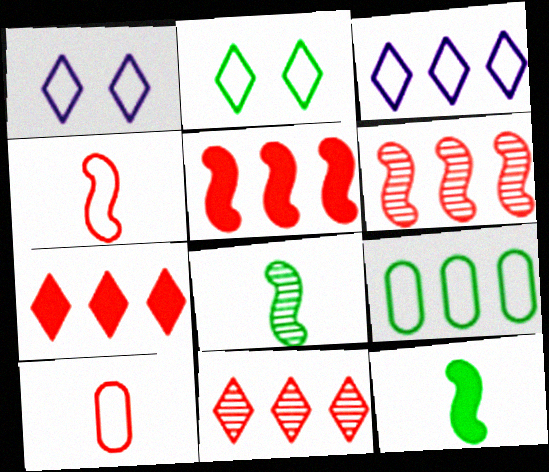[[1, 4, 9]]